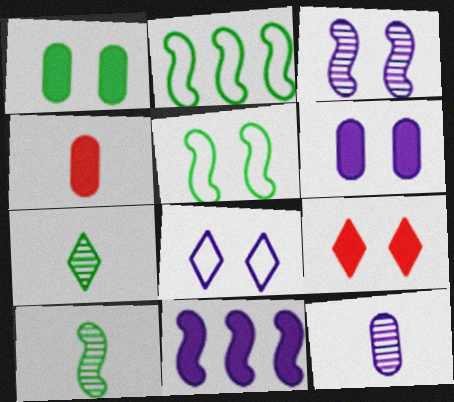[[1, 2, 7], 
[2, 9, 12], 
[3, 6, 8], 
[8, 11, 12]]